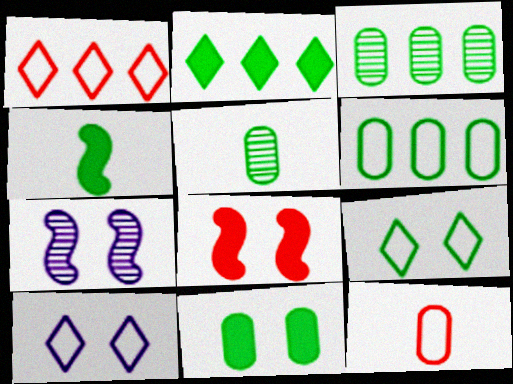[[2, 4, 11], 
[2, 7, 12], 
[3, 4, 9], 
[5, 6, 11]]